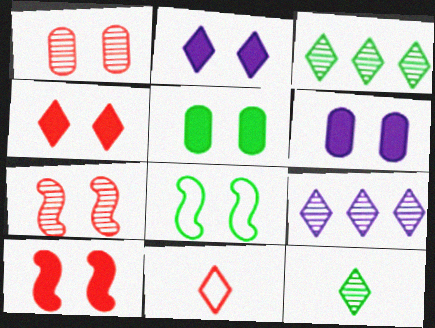[[1, 2, 8], 
[2, 3, 11], 
[2, 5, 10]]